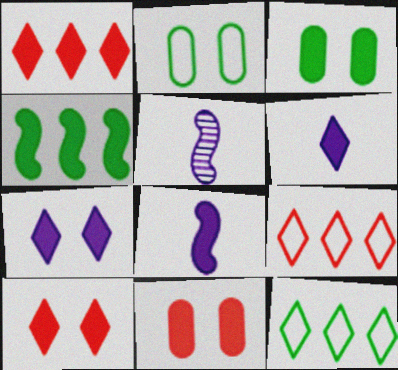[[1, 2, 5], 
[1, 3, 8], 
[3, 5, 9], 
[4, 6, 11], 
[5, 11, 12]]